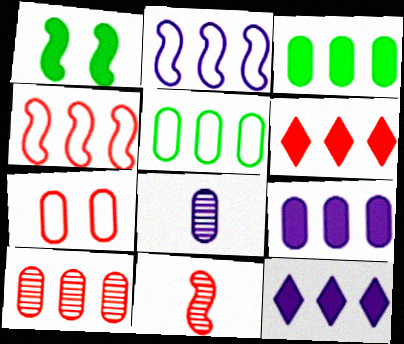[[1, 2, 11], 
[3, 7, 8], 
[4, 6, 10], 
[5, 9, 10], 
[6, 7, 11]]